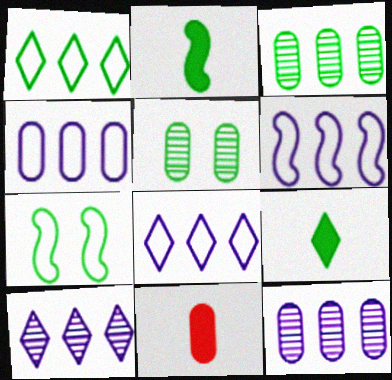[[1, 2, 5], 
[3, 7, 9], 
[4, 5, 11], 
[4, 6, 8], 
[7, 10, 11]]